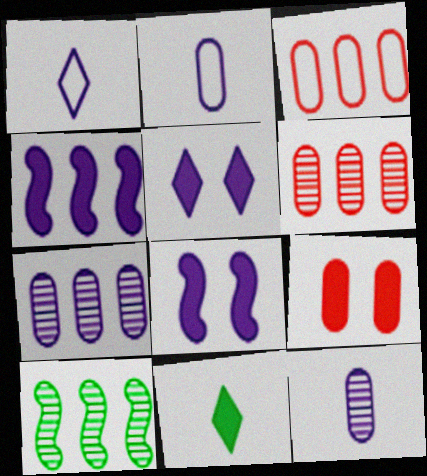[[1, 7, 8], 
[1, 9, 10], 
[4, 9, 11]]